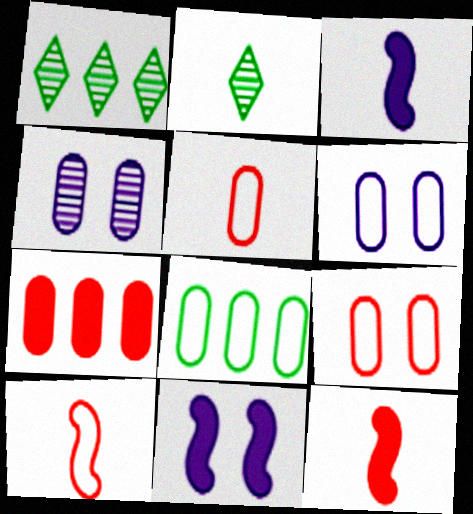[[1, 3, 9], 
[1, 5, 11], 
[1, 6, 12], 
[2, 3, 5], 
[5, 6, 8]]